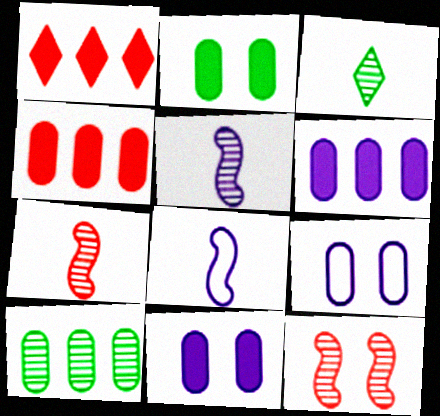[]